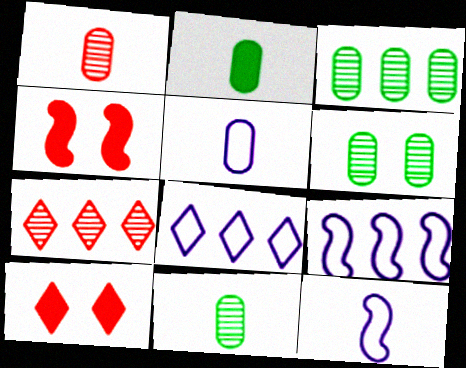[[1, 2, 5], 
[3, 6, 11], 
[3, 10, 12], 
[4, 8, 11], 
[9, 10, 11]]